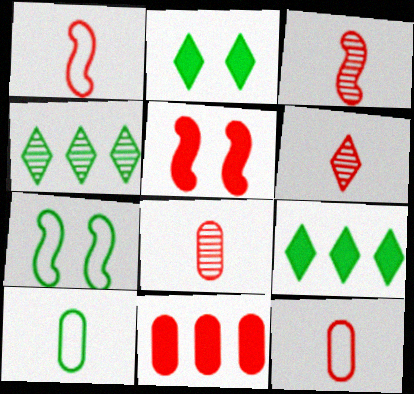[[3, 6, 8]]